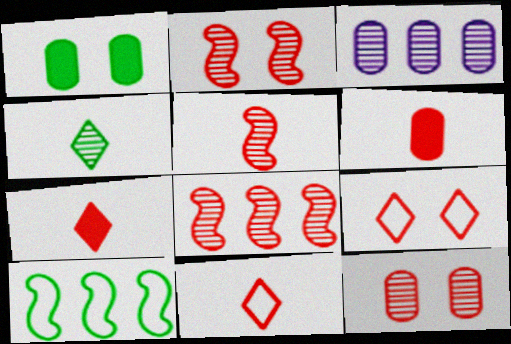[[1, 4, 10], 
[2, 3, 4], 
[2, 5, 8], 
[5, 6, 11], 
[6, 8, 9]]